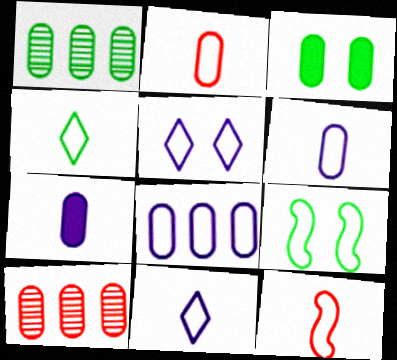[[3, 6, 10], 
[4, 6, 12]]